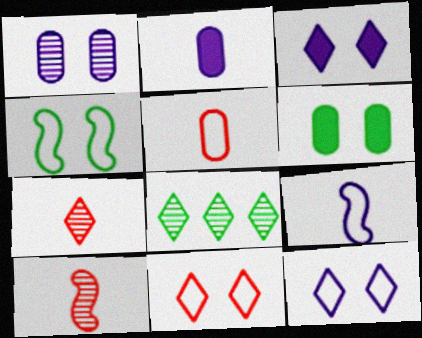[[1, 8, 10]]